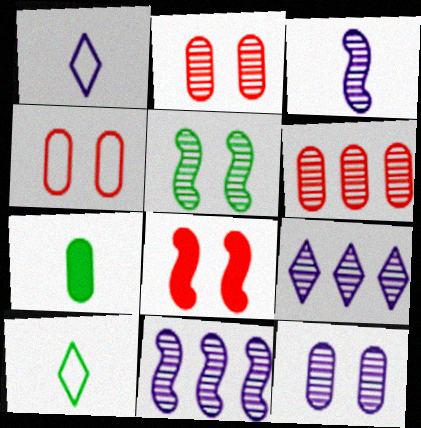[[3, 9, 12]]